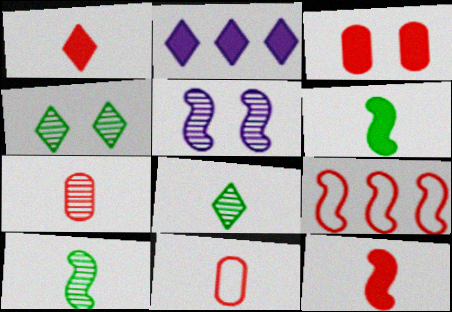[[2, 3, 6], 
[5, 6, 9]]